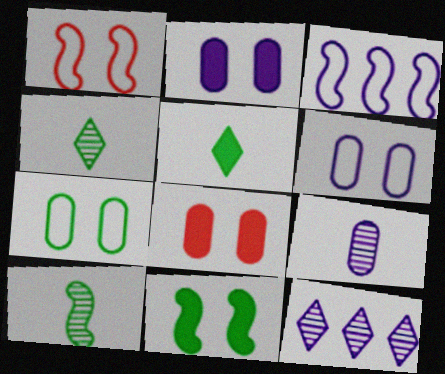[[3, 4, 8]]